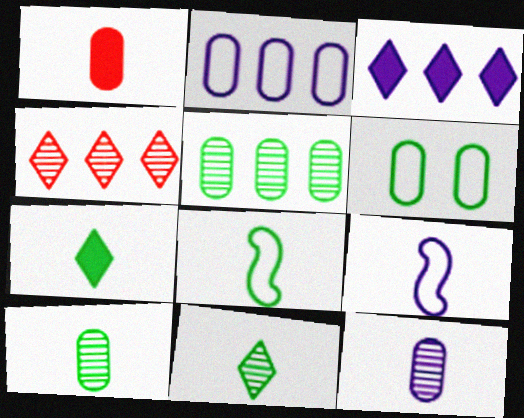[[1, 9, 11], 
[7, 8, 10]]